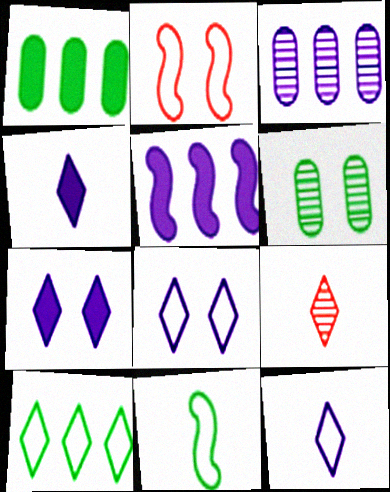[[2, 6, 7], 
[7, 9, 10]]